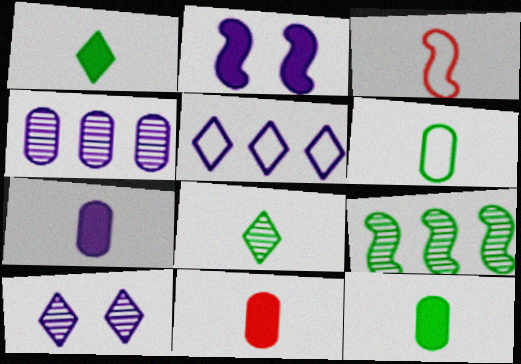[[2, 3, 9], 
[3, 7, 8], 
[7, 11, 12]]